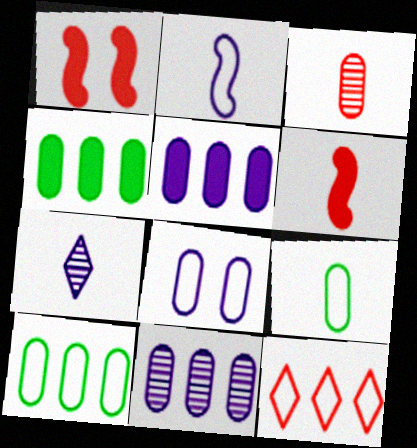[[1, 3, 12], 
[1, 7, 10], 
[3, 4, 8], 
[6, 7, 9]]